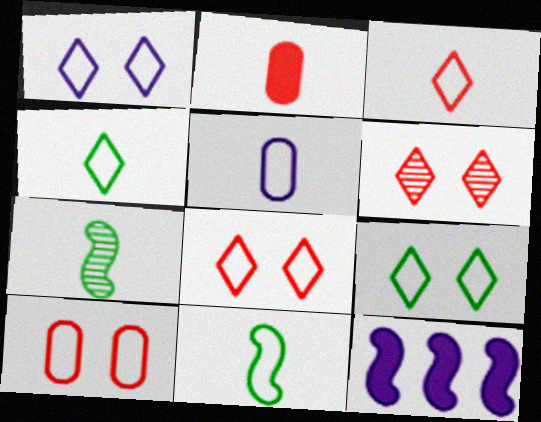[[1, 8, 9], 
[3, 5, 11]]